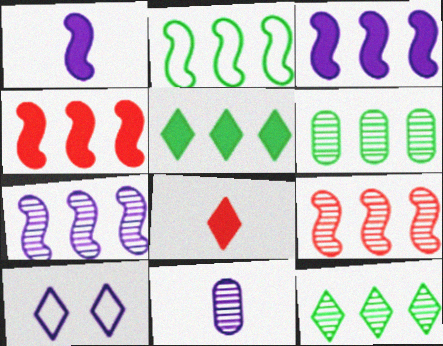[[2, 3, 9], 
[2, 4, 7], 
[2, 5, 6], 
[3, 10, 11], 
[8, 10, 12]]